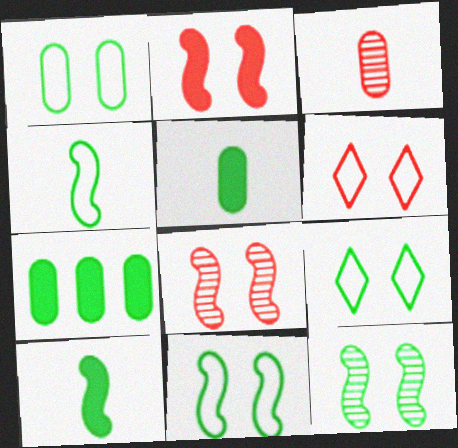[[1, 9, 11]]